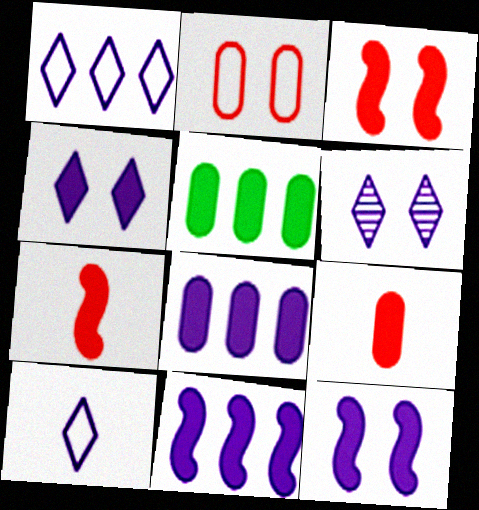[[4, 5, 7]]